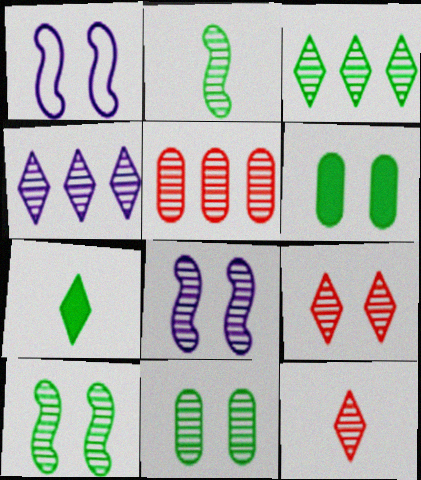[[1, 5, 7], 
[1, 6, 9], 
[2, 3, 11], 
[8, 9, 11]]